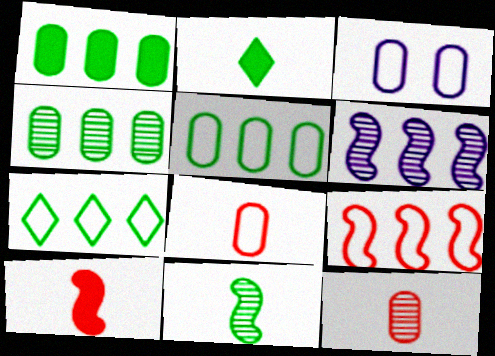[[1, 3, 12], 
[1, 4, 5], 
[3, 5, 8]]